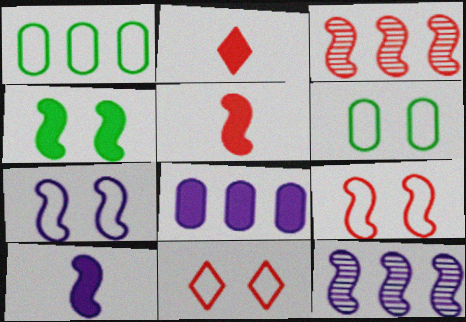[[2, 4, 8], 
[2, 6, 12], 
[3, 5, 9], 
[6, 7, 11], 
[7, 10, 12]]